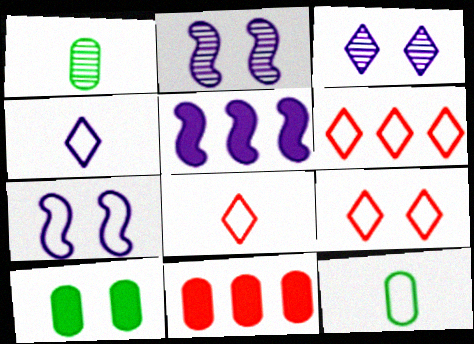[[1, 5, 9], 
[2, 9, 10], 
[6, 7, 12], 
[6, 8, 9]]